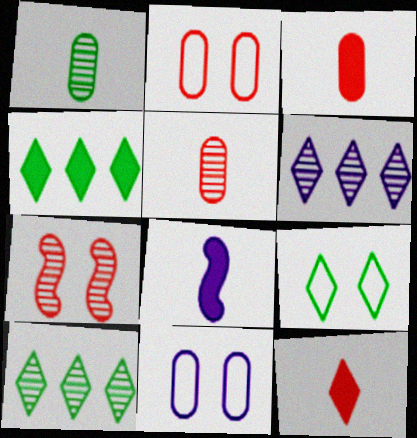[[1, 6, 7], 
[2, 8, 10], 
[6, 8, 11], 
[6, 9, 12]]